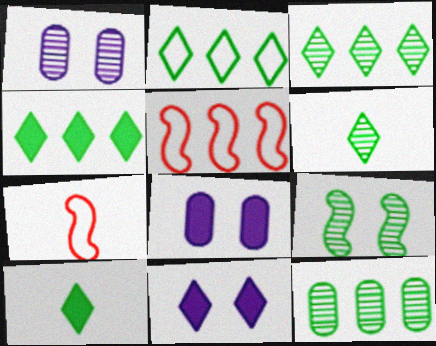[[1, 4, 7], 
[1, 5, 10], 
[2, 3, 4], 
[3, 7, 8], 
[5, 6, 8], 
[6, 9, 12], 
[7, 11, 12]]